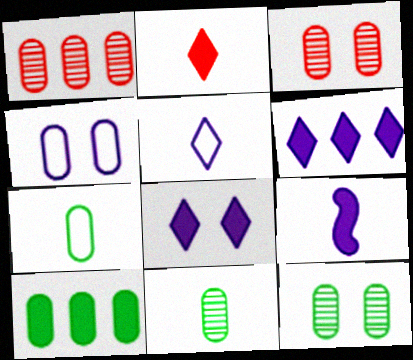[[7, 10, 12]]